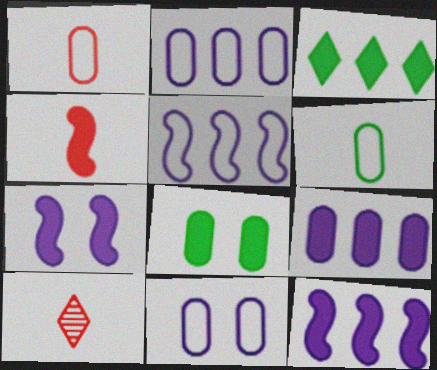[[1, 4, 10], 
[5, 8, 10]]